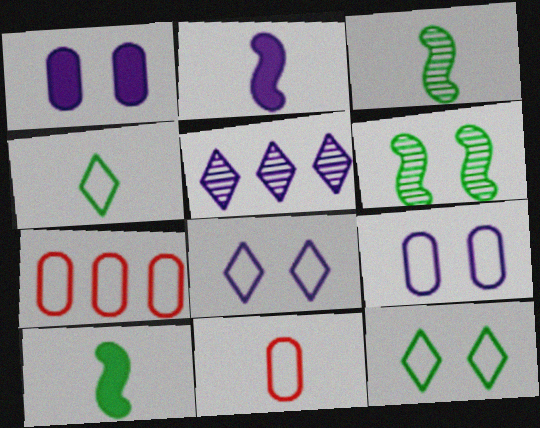[[2, 5, 9]]